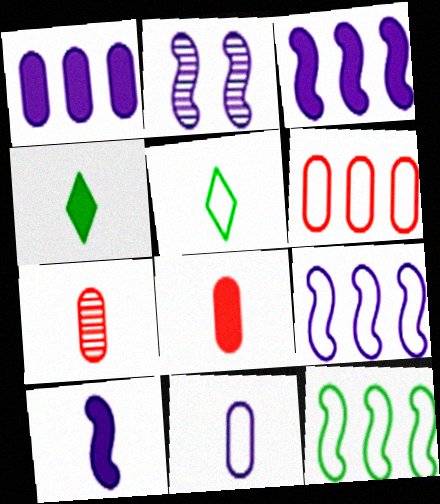[[2, 4, 6], 
[2, 9, 10], 
[4, 8, 10], 
[5, 7, 10]]